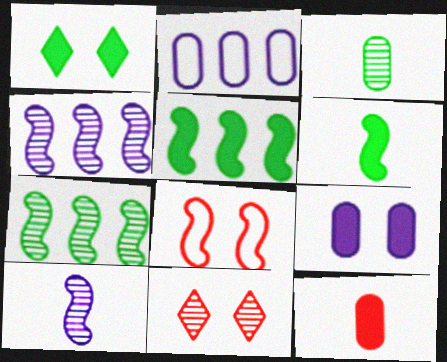[[2, 6, 11], 
[3, 4, 11], 
[4, 6, 8], 
[5, 8, 10]]